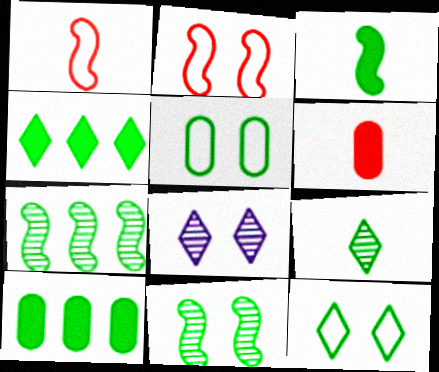[[1, 8, 10], 
[4, 9, 12]]